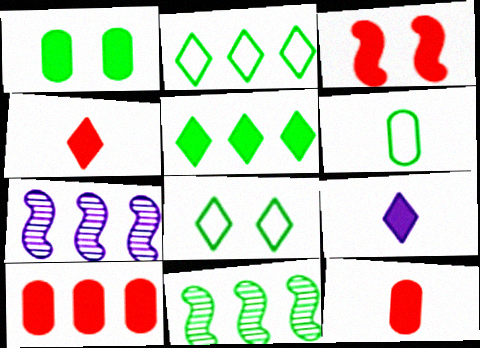[[2, 7, 10], 
[3, 4, 10], 
[7, 8, 12]]